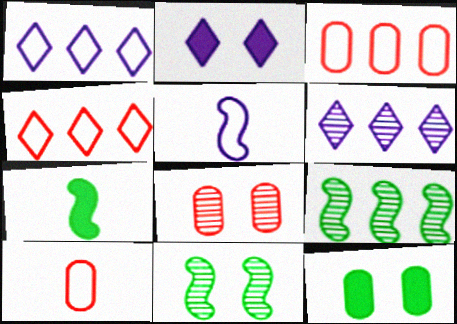[[1, 7, 8], 
[2, 9, 10]]